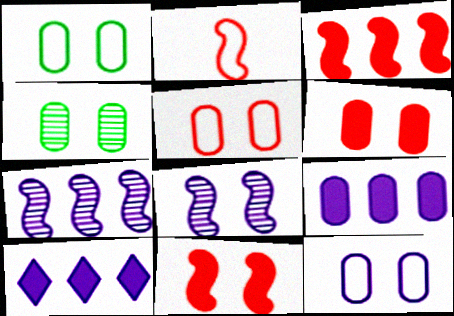[[1, 5, 12], 
[2, 4, 10], 
[4, 6, 12]]